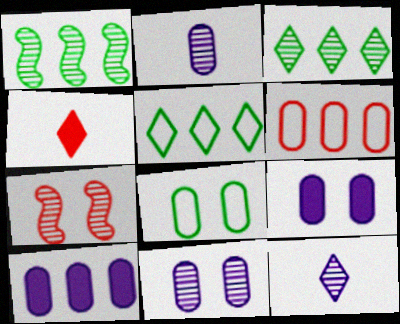[[2, 3, 7], 
[4, 6, 7]]